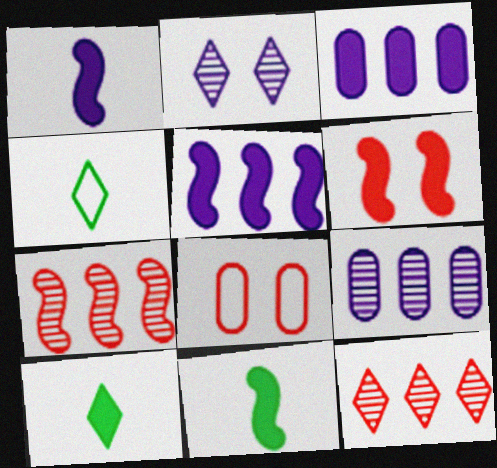[[3, 6, 10], 
[4, 6, 9], 
[5, 6, 11]]